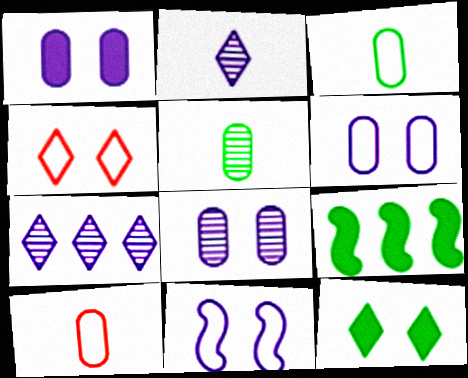[[1, 6, 8]]